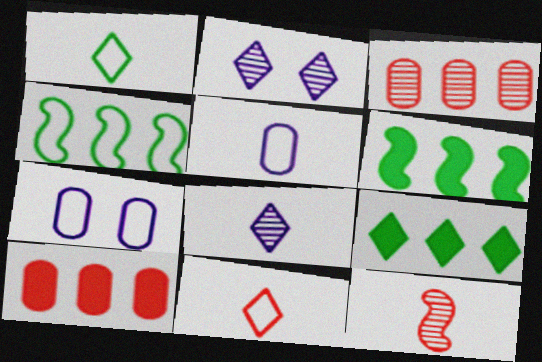[[2, 9, 11], 
[4, 7, 11], 
[7, 9, 12]]